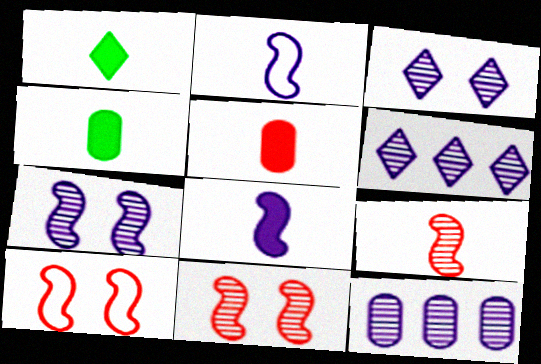[[1, 5, 8], 
[1, 10, 12], 
[4, 6, 10]]